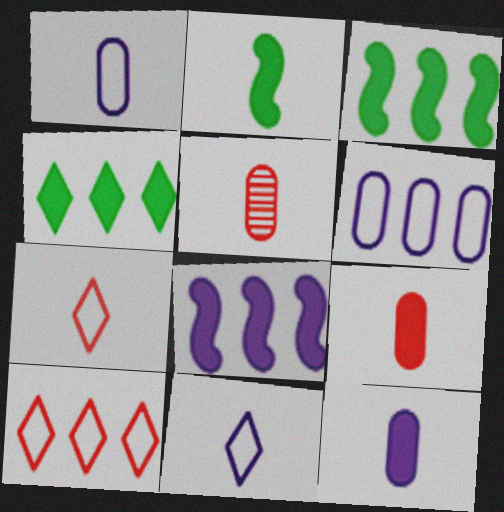[[2, 5, 11]]